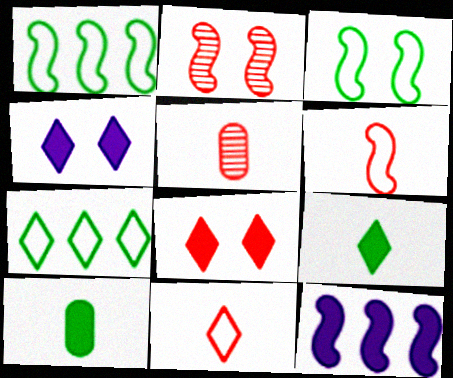[[1, 4, 5], 
[8, 10, 12]]